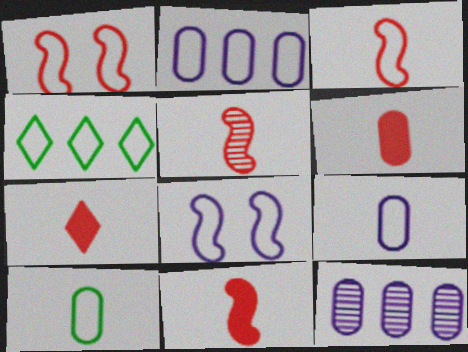[[1, 4, 9], 
[3, 5, 11], 
[6, 7, 11]]